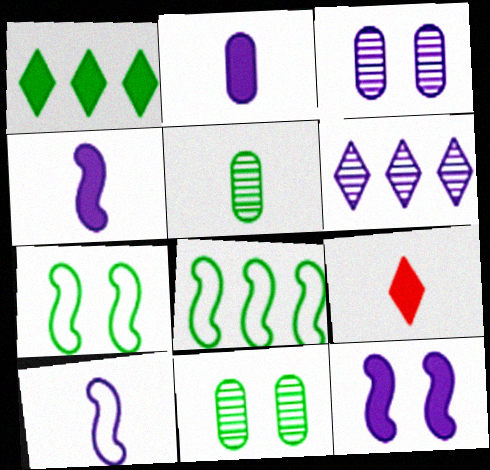[[1, 5, 7], 
[3, 8, 9], 
[5, 9, 10]]